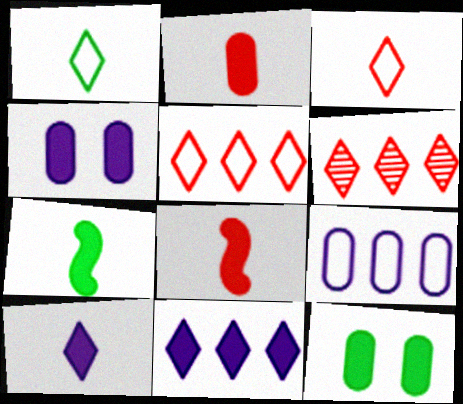[[2, 7, 10], 
[8, 11, 12]]